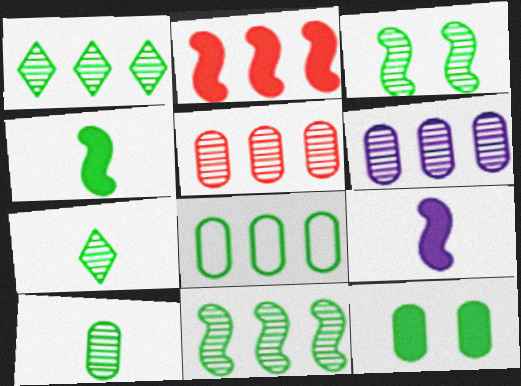[[1, 3, 10], 
[8, 10, 12]]